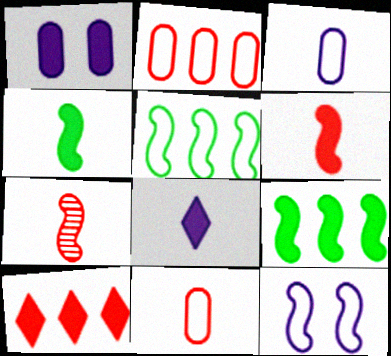[[1, 4, 10], 
[7, 9, 12]]